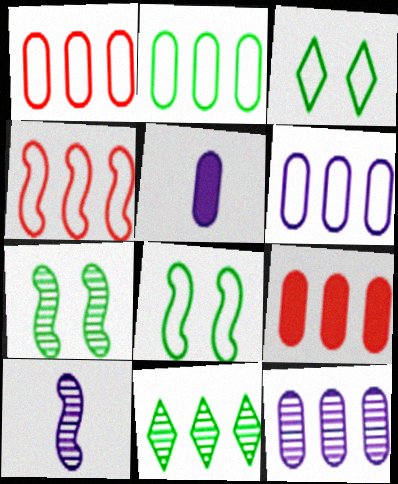[[1, 2, 6], 
[2, 9, 12], 
[3, 9, 10]]